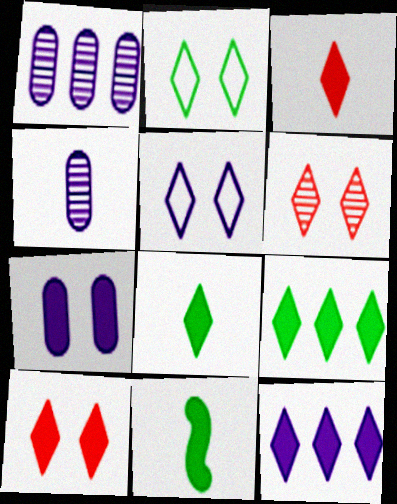[[8, 10, 12]]